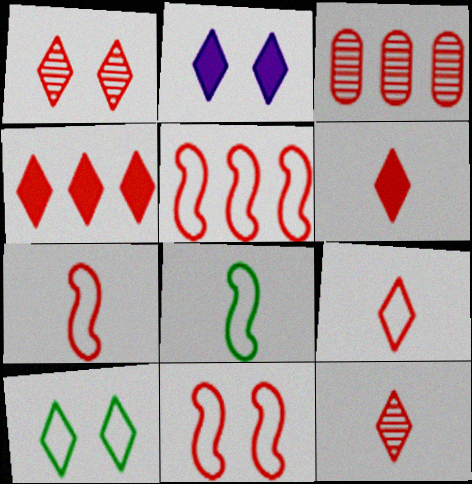[[1, 2, 10], 
[1, 4, 9], 
[2, 3, 8], 
[3, 4, 5], 
[3, 6, 11], 
[5, 7, 11], 
[6, 9, 12]]